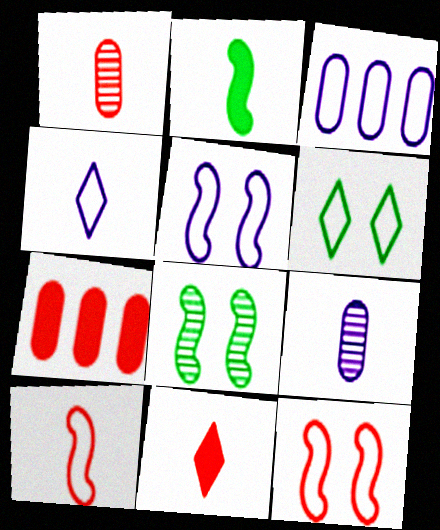[[1, 2, 4], 
[1, 10, 11], 
[3, 4, 5], 
[3, 6, 10], 
[3, 8, 11], 
[4, 7, 8]]